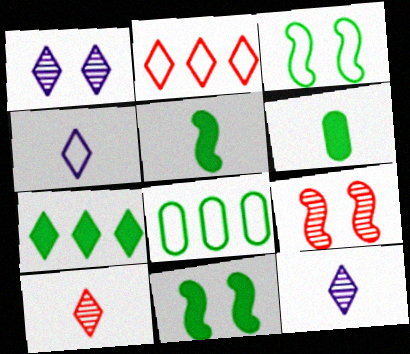[[6, 7, 11]]